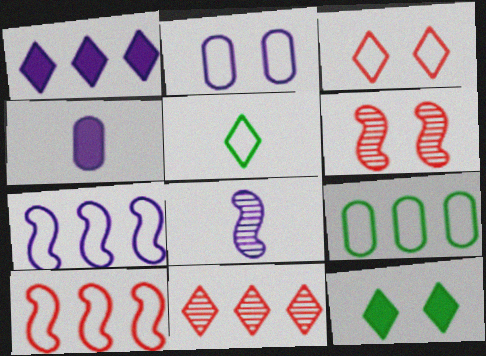[[1, 2, 8], 
[2, 5, 10], 
[2, 6, 12]]